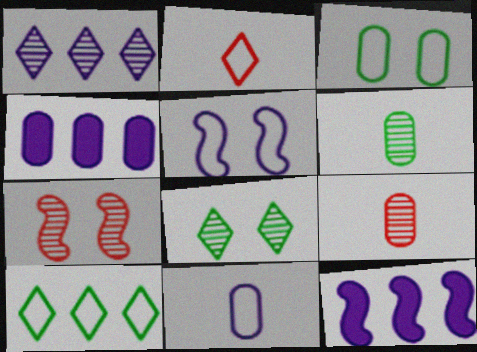[[1, 6, 7], 
[3, 4, 9]]